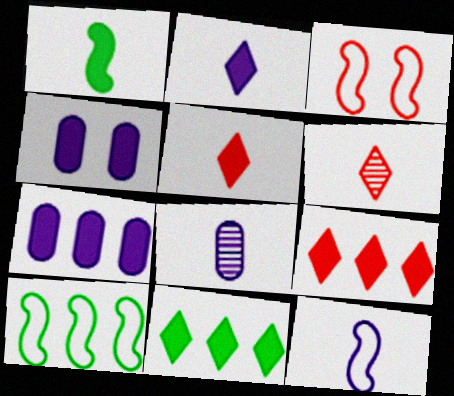[[1, 4, 9], 
[2, 8, 12], 
[3, 8, 11], 
[3, 10, 12], 
[4, 6, 10]]